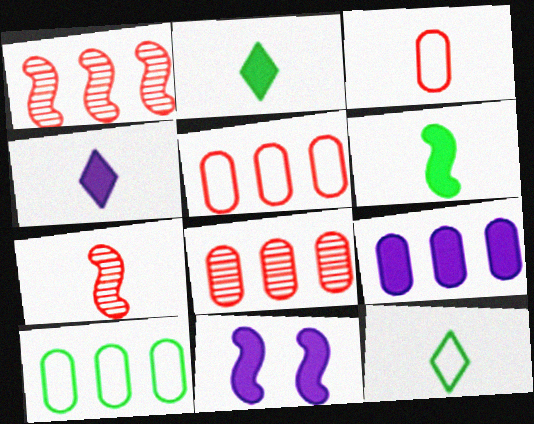[[4, 9, 11], 
[8, 9, 10], 
[8, 11, 12]]